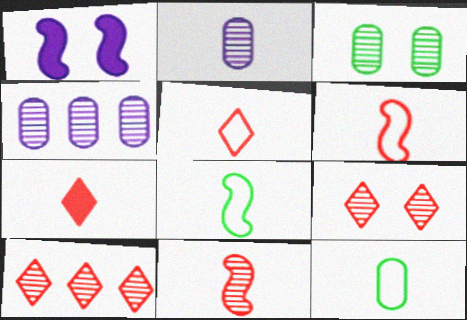[[1, 10, 12], 
[2, 7, 8]]